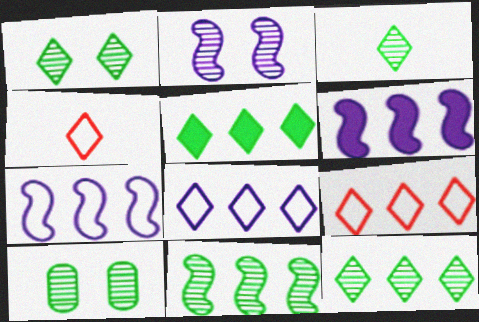[[1, 3, 12], 
[3, 10, 11], 
[4, 6, 10]]